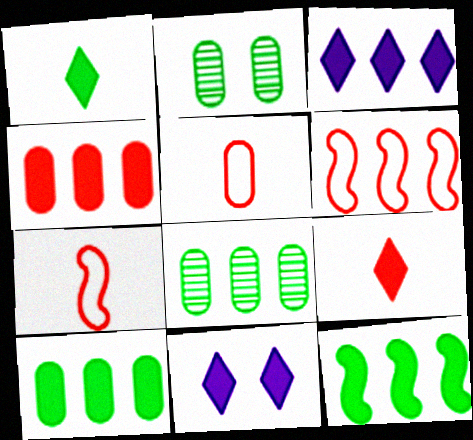[[2, 3, 7], 
[3, 4, 12], 
[3, 6, 8], 
[7, 8, 11]]